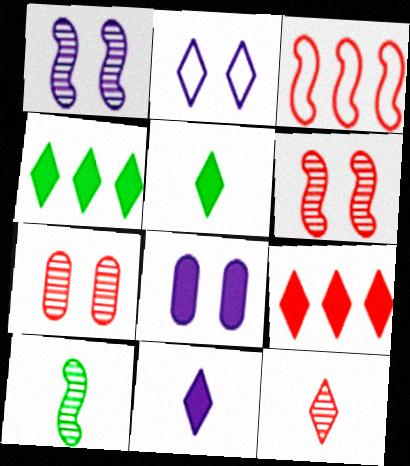[[1, 2, 8], 
[2, 4, 12]]